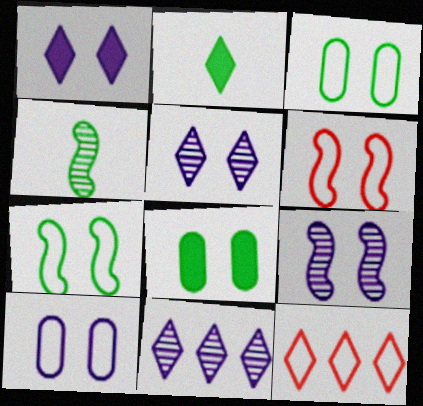[[1, 9, 10], 
[2, 5, 12], 
[5, 6, 8]]